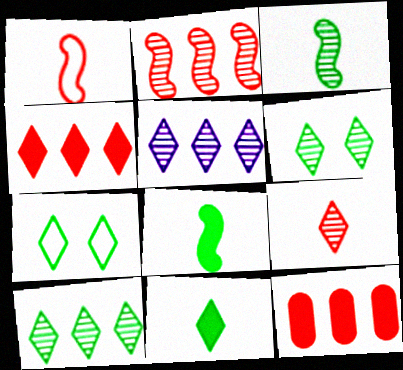[[5, 6, 9], 
[7, 10, 11]]